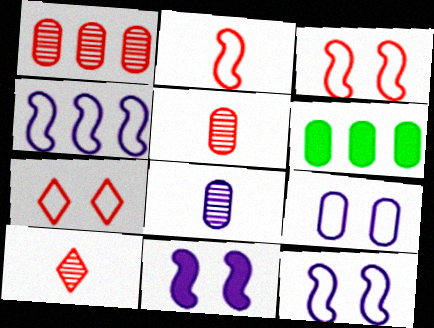[[5, 6, 9], 
[6, 10, 12]]